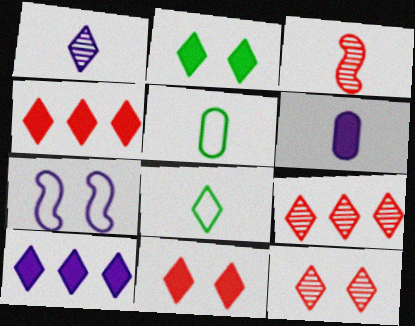[[3, 6, 8], 
[8, 10, 12]]